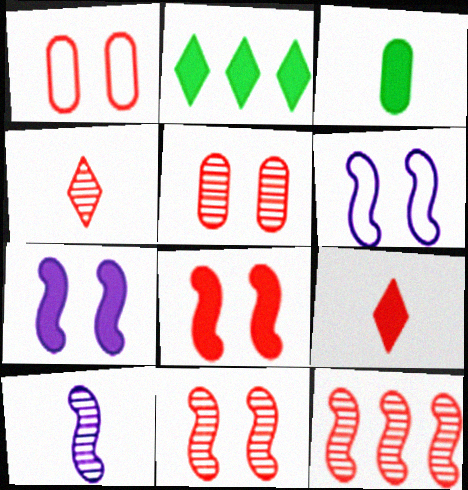[[1, 2, 10], 
[1, 9, 12], 
[4, 5, 12]]